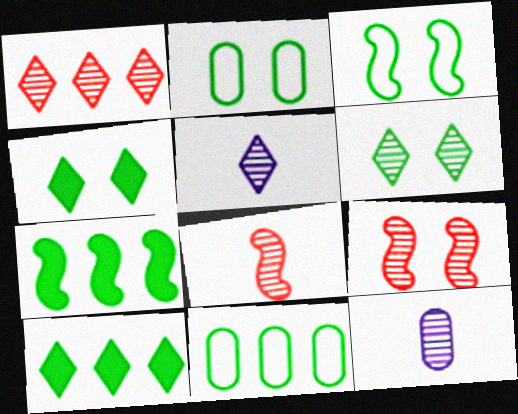[[1, 5, 6]]